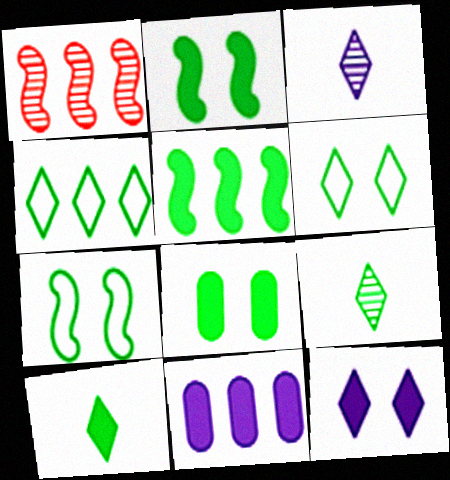[[1, 4, 11], 
[5, 8, 10]]